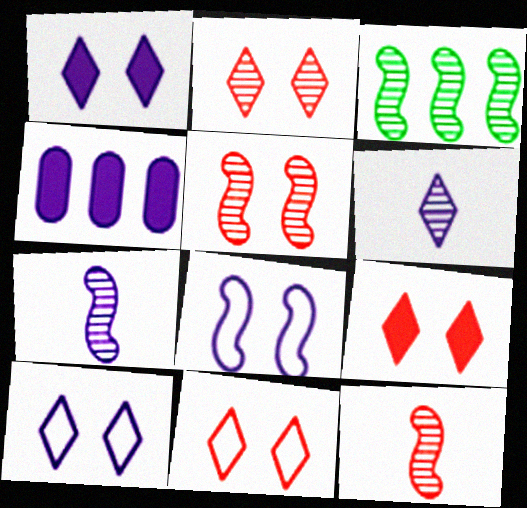[[2, 9, 11], 
[3, 5, 7], 
[4, 6, 8], 
[4, 7, 10]]